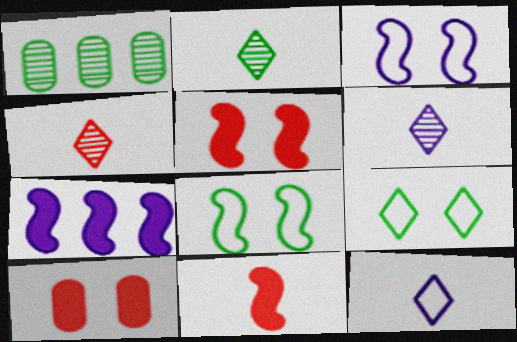[[1, 5, 12], 
[2, 4, 6]]